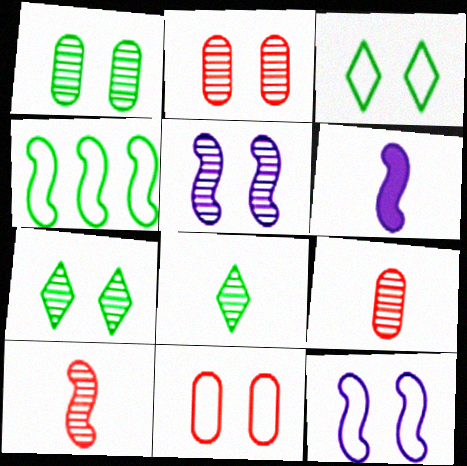[[2, 5, 7], 
[3, 11, 12]]